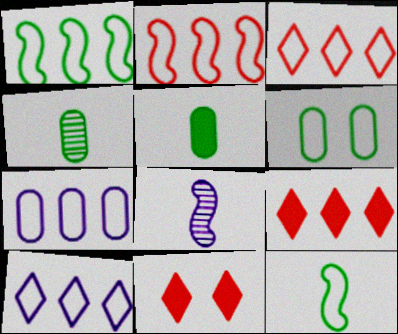[[1, 3, 7], 
[6, 8, 9]]